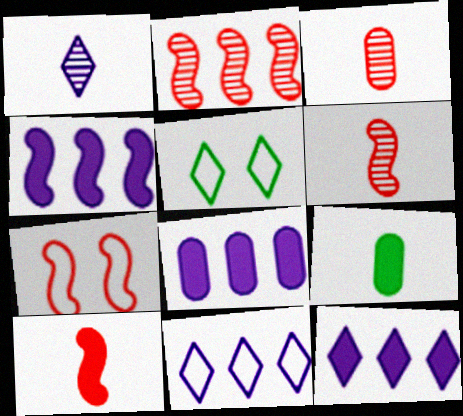[[2, 7, 10], 
[3, 4, 5], 
[4, 8, 12], 
[5, 6, 8]]